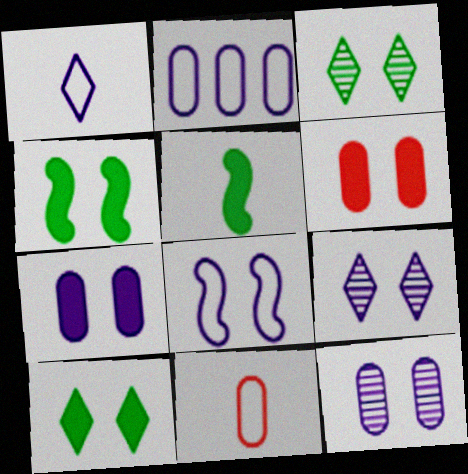[[1, 2, 8], 
[3, 6, 8], 
[7, 8, 9]]